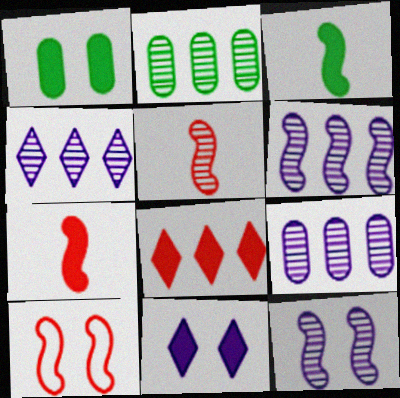[[3, 6, 10], 
[4, 6, 9]]